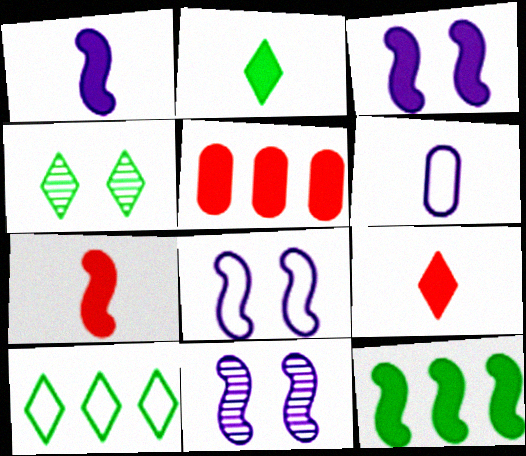[[2, 3, 5], 
[2, 4, 10], 
[3, 7, 12], 
[3, 8, 11]]